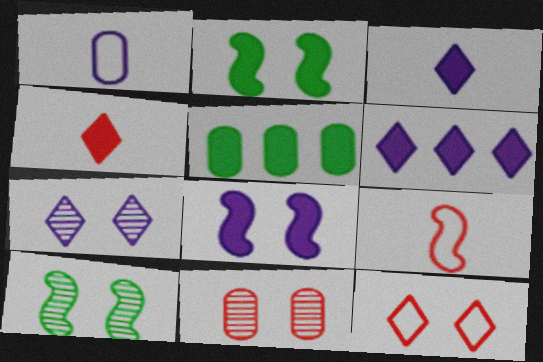[[1, 5, 11], 
[4, 5, 8], 
[5, 7, 9], 
[7, 10, 11]]